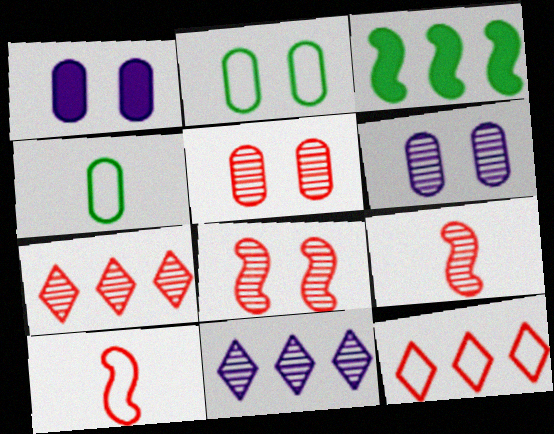[[1, 2, 5], 
[5, 7, 9]]